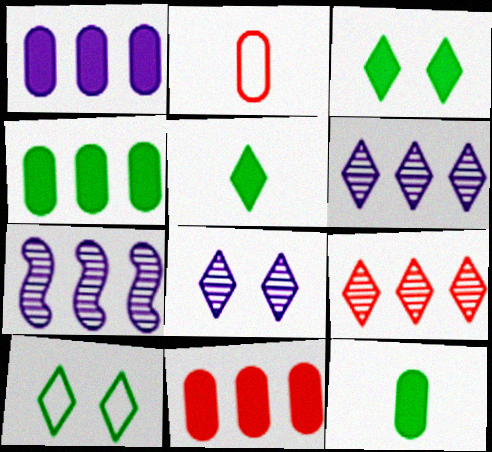[[1, 4, 11], 
[2, 3, 7]]